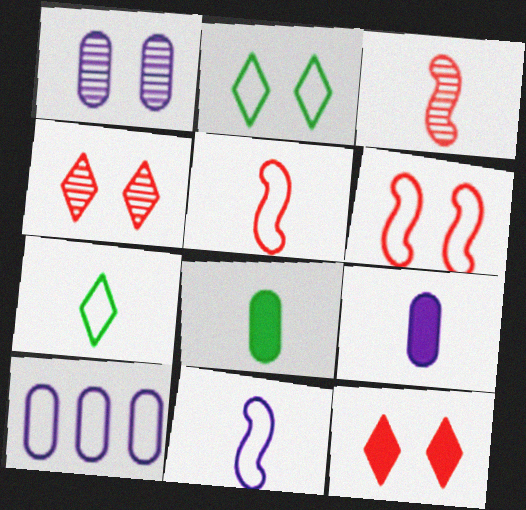[[1, 9, 10], 
[2, 5, 10], 
[3, 7, 9], 
[6, 7, 10]]